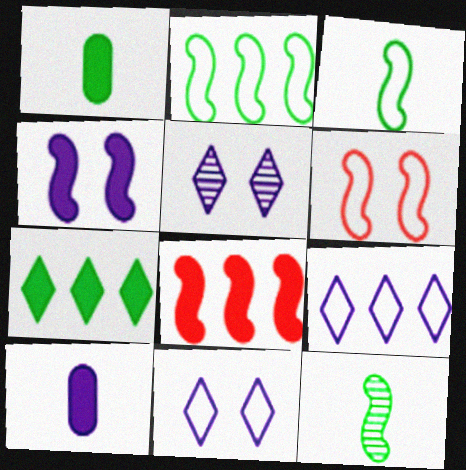[]